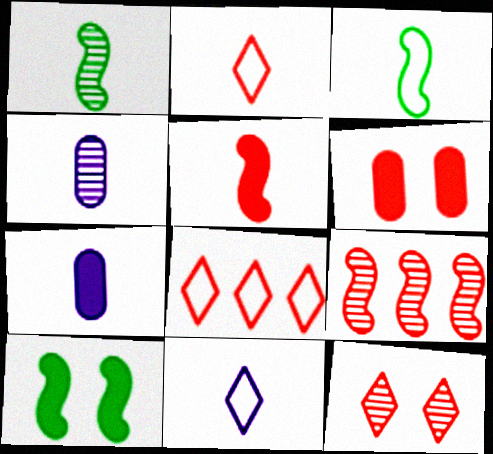[[1, 2, 7], 
[2, 6, 9], 
[4, 8, 10]]